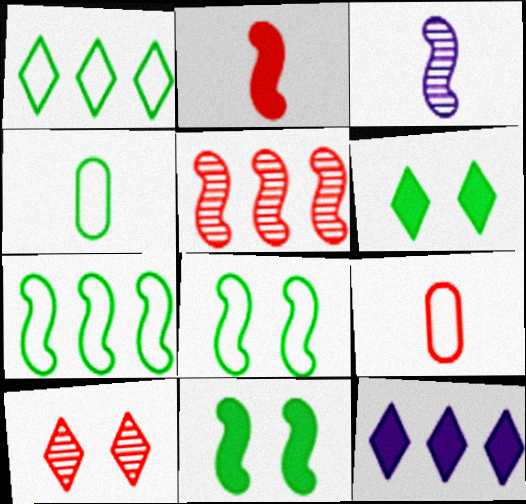[[1, 4, 8]]